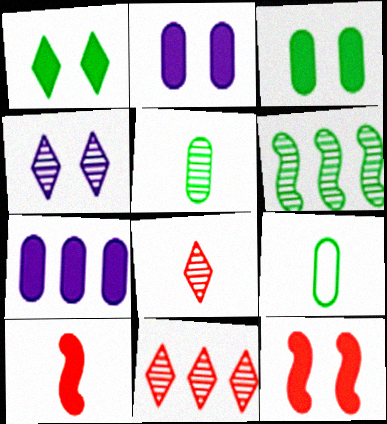[[1, 2, 12], 
[1, 6, 9], 
[1, 7, 10]]